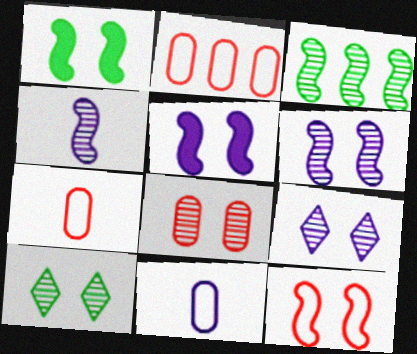[[1, 6, 12], 
[6, 8, 10]]